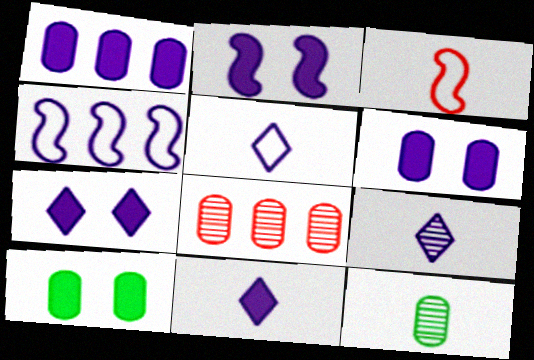[[1, 2, 11], 
[2, 6, 7], 
[3, 11, 12], 
[4, 6, 9], 
[5, 9, 11]]